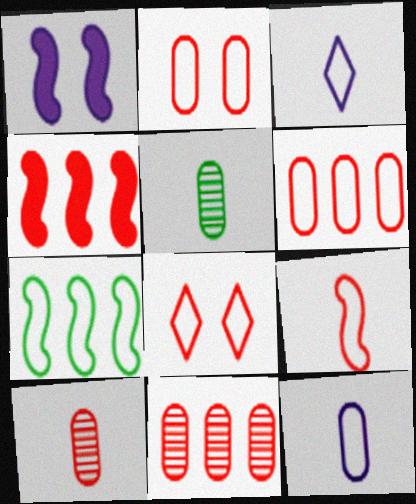[[2, 3, 7], 
[4, 8, 10], 
[6, 8, 9], 
[7, 8, 12]]